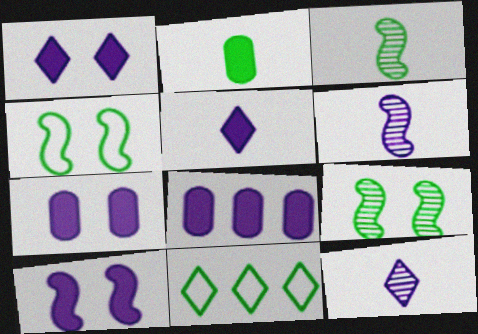[[1, 7, 10], 
[2, 9, 11], 
[5, 8, 10]]